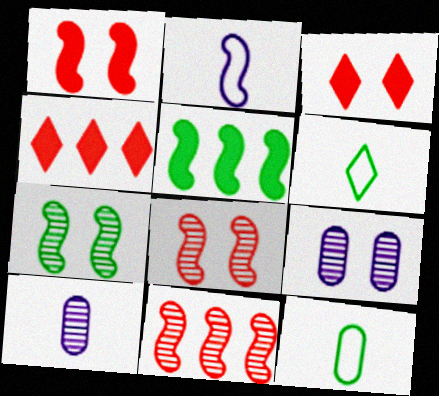[[2, 5, 8]]